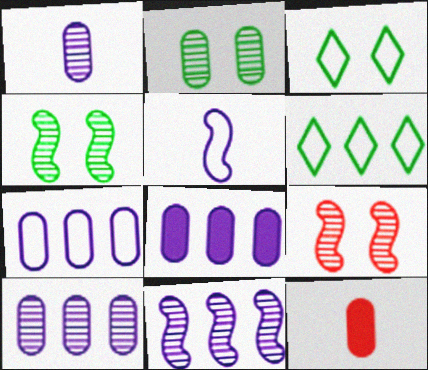[[2, 7, 12], 
[3, 11, 12], 
[7, 8, 10]]